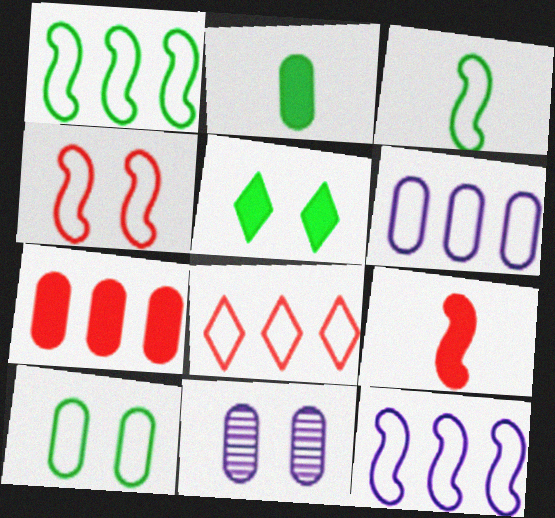[[1, 6, 8], 
[3, 4, 12], 
[4, 5, 11]]